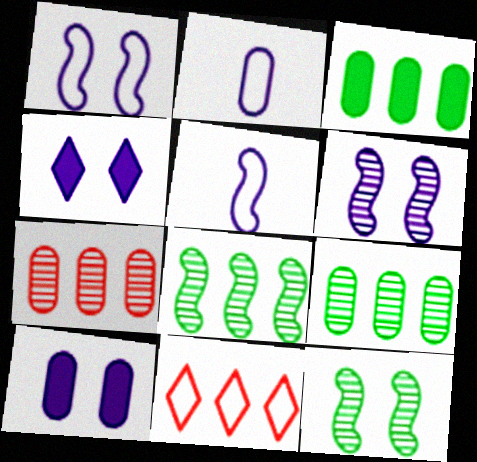[]